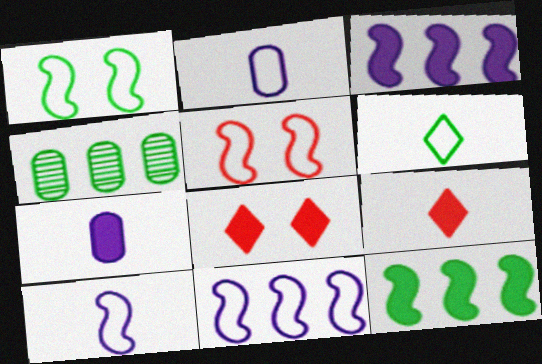[[4, 8, 10], 
[7, 8, 12]]